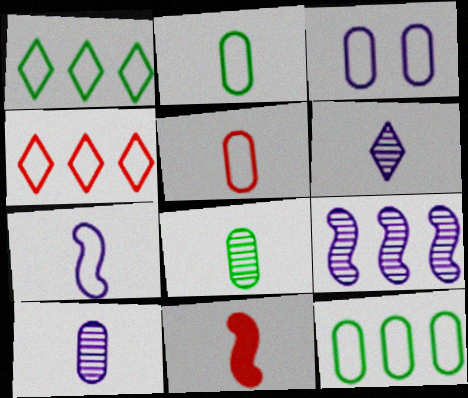[[2, 6, 11], 
[3, 5, 12]]